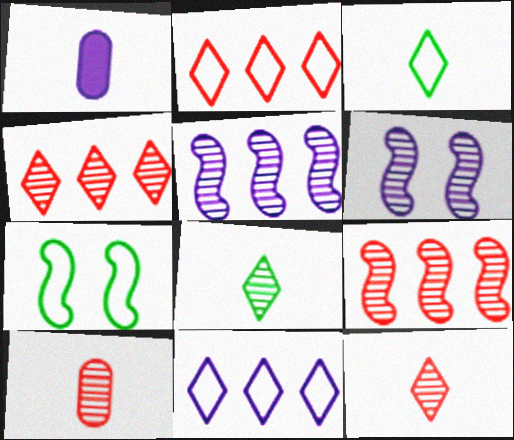[[1, 4, 7], 
[1, 6, 11]]